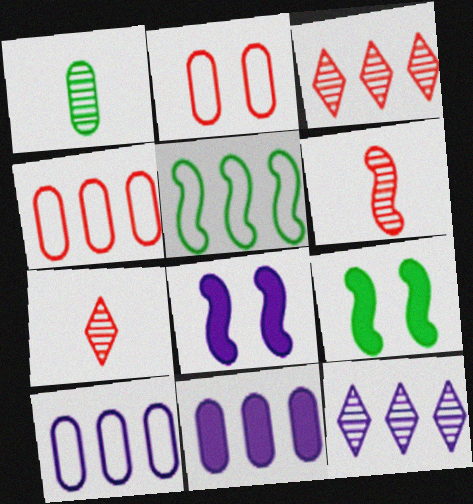[[1, 2, 11], 
[3, 5, 11], 
[5, 6, 8], 
[7, 9, 10]]